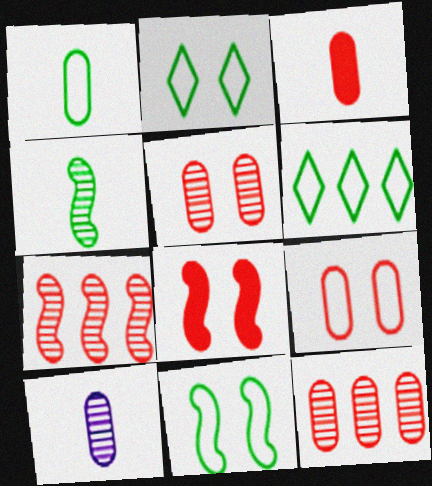[[1, 3, 10], 
[1, 6, 11], 
[3, 9, 12], 
[6, 8, 10]]